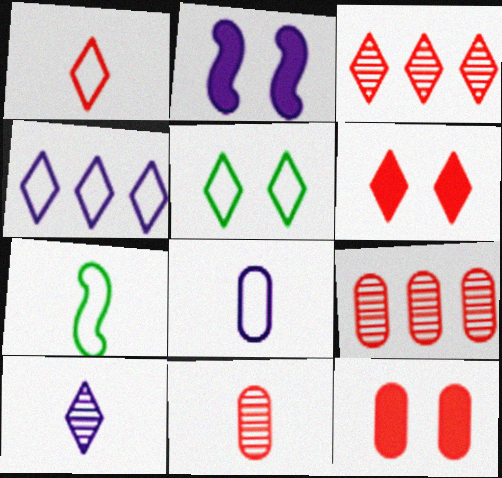[[1, 3, 6], 
[1, 4, 5], 
[1, 7, 8]]